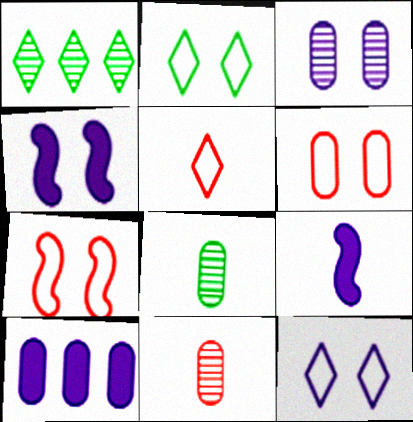[[1, 6, 9], 
[3, 4, 12], 
[5, 8, 9], 
[6, 8, 10]]